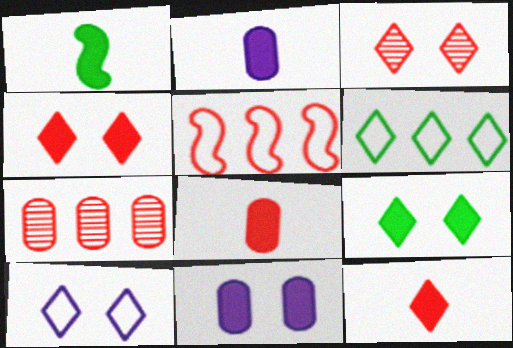[[1, 2, 12], 
[1, 7, 10], 
[3, 5, 8], 
[3, 9, 10]]